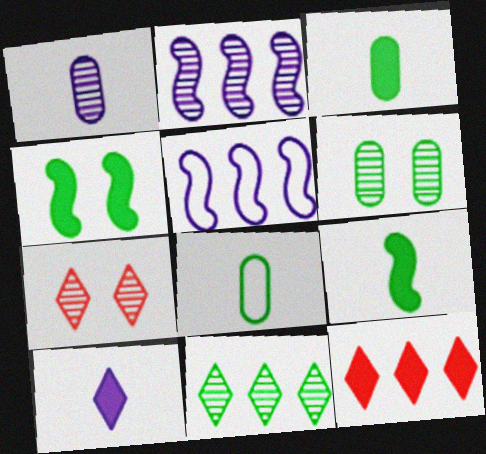[[3, 5, 7], 
[4, 8, 11]]